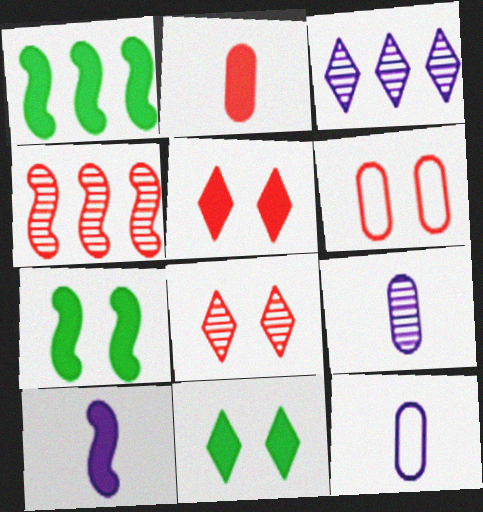[[1, 8, 12], 
[4, 11, 12]]